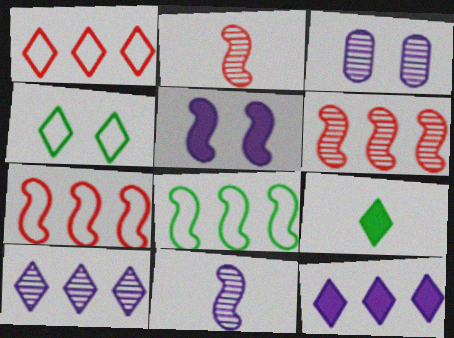[[2, 5, 8], 
[3, 7, 9], 
[3, 10, 11]]